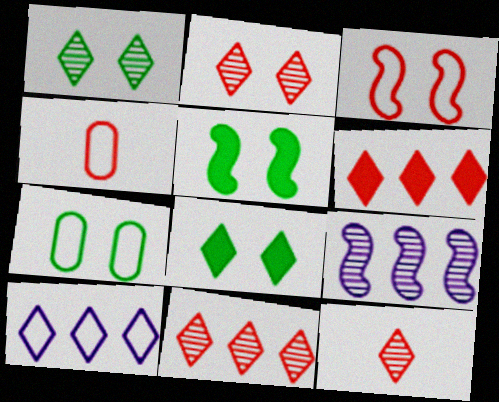[[1, 5, 7], 
[2, 11, 12], 
[4, 8, 9], 
[8, 10, 12]]